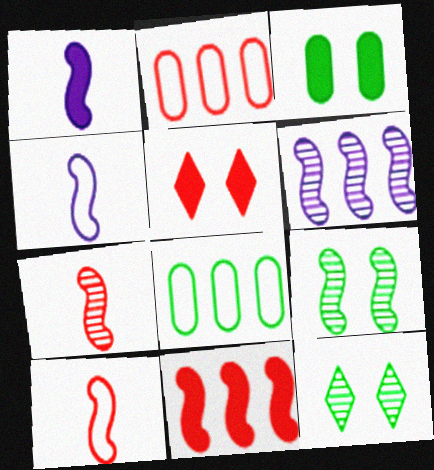[[1, 2, 12], 
[2, 5, 7], 
[4, 9, 11], 
[6, 7, 9]]